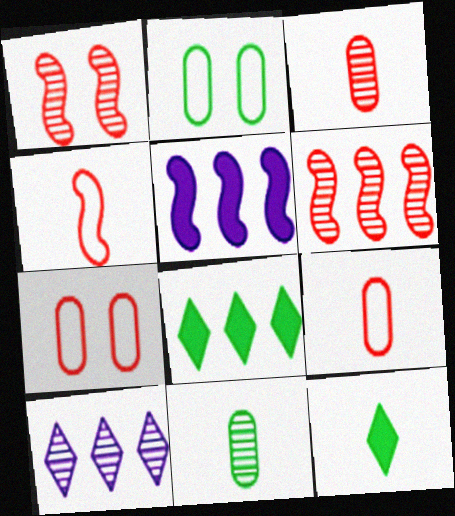[[1, 10, 11]]